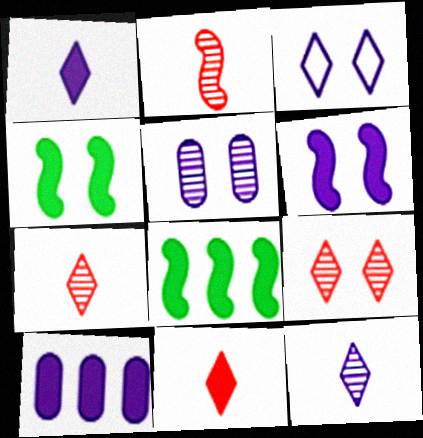[[1, 6, 10], 
[3, 5, 6], 
[4, 10, 11]]